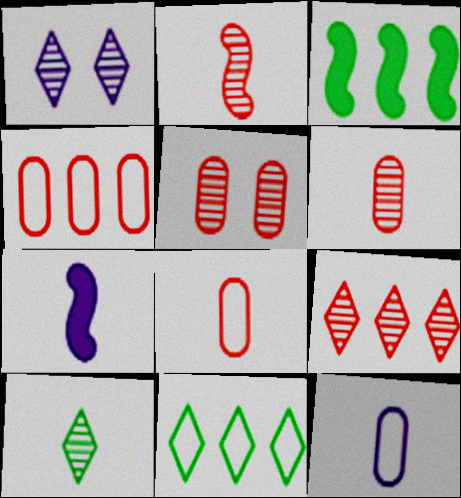[[1, 3, 8], 
[1, 9, 10], 
[2, 5, 9], 
[5, 7, 11], 
[7, 8, 10]]